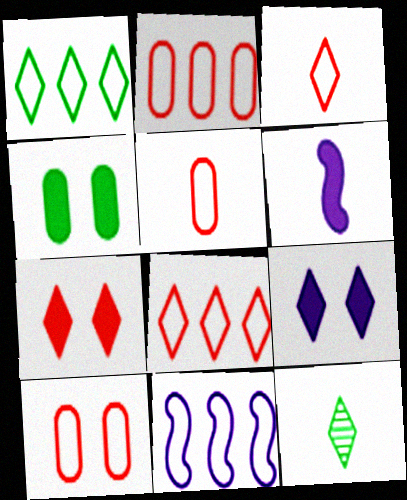[[1, 2, 11], 
[2, 5, 10], 
[5, 6, 12], 
[8, 9, 12]]